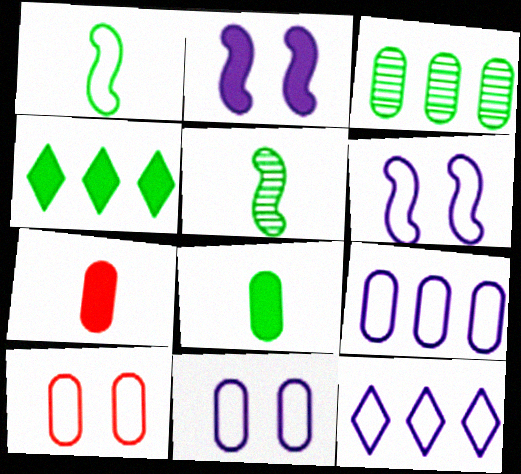[[1, 10, 12], 
[2, 4, 7], 
[3, 7, 11]]